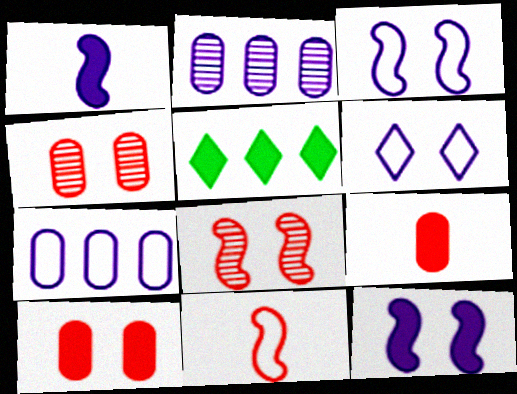[[1, 2, 6], 
[1, 5, 10], 
[5, 9, 12]]